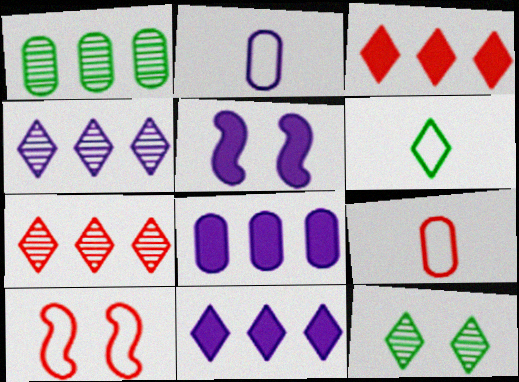[[2, 4, 5]]